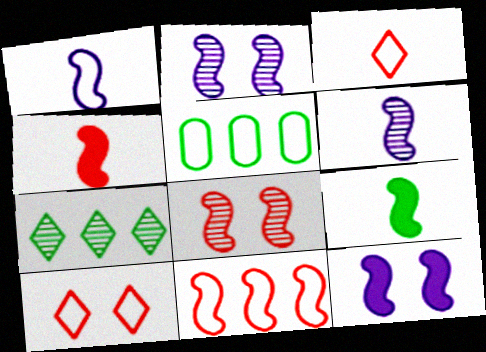[[1, 5, 10], 
[2, 9, 11], 
[4, 8, 11]]